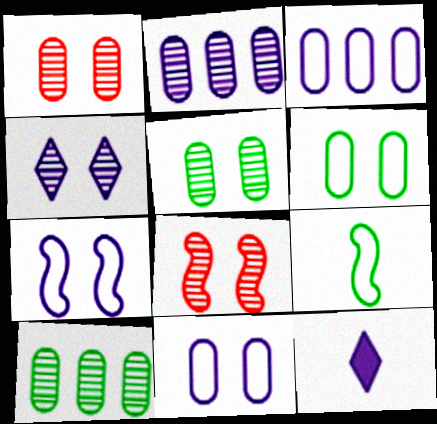[[2, 7, 12], 
[4, 5, 8]]